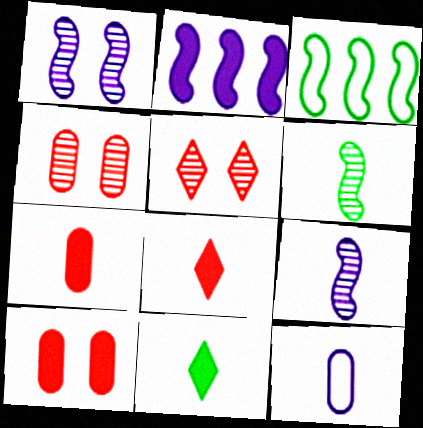[[2, 10, 11], 
[6, 8, 12]]